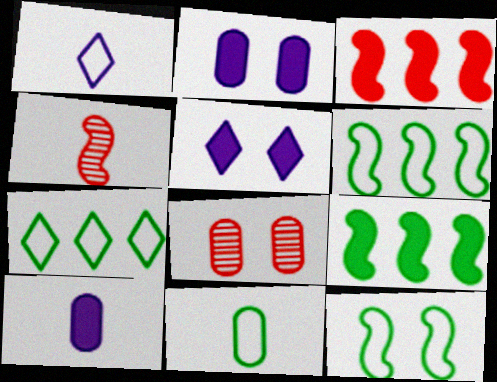[[1, 8, 9], 
[2, 4, 7], 
[5, 8, 12], 
[7, 11, 12]]